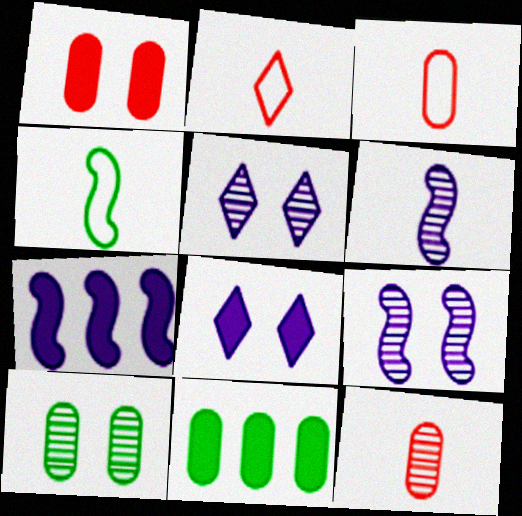[[2, 7, 10], 
[2, 9, 11]]